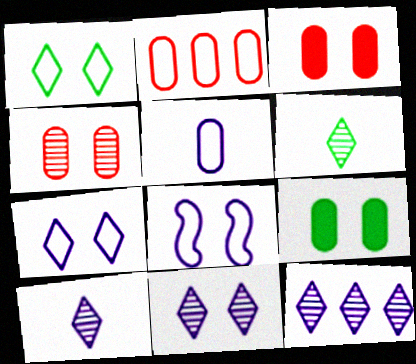[[10, 11, 12]]